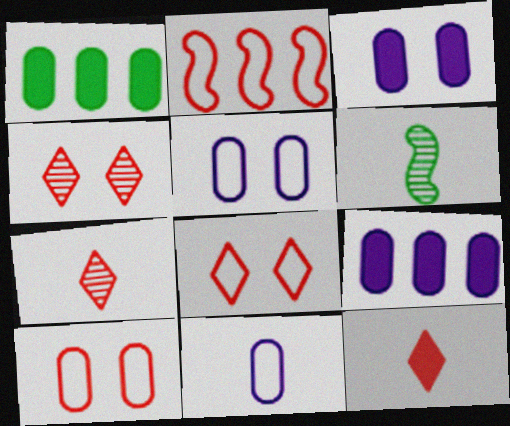[[6, 8, 9], 
[6, 11, 12]]